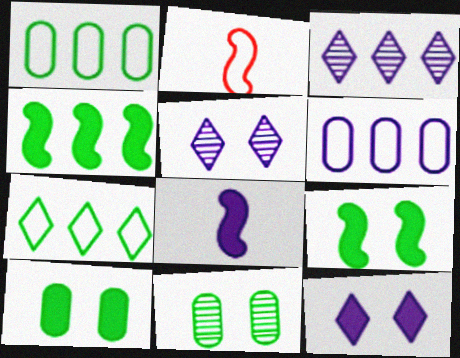[[2, 3, 10], 
[5, 6, 8]]